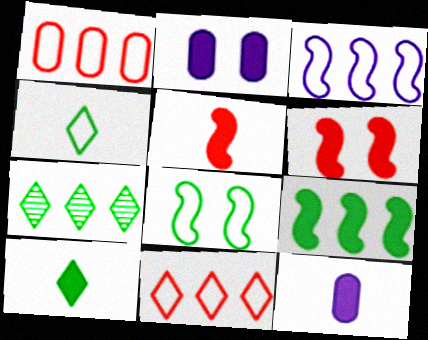[[5, 10, 12]]